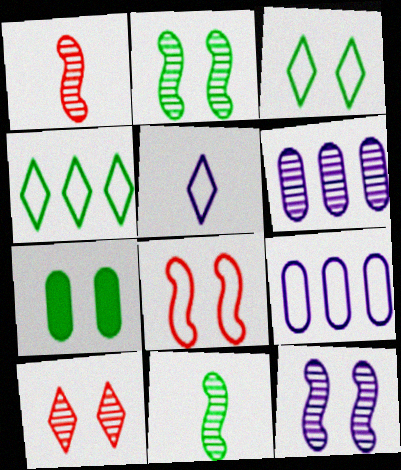[[2, 3, 7], 
[4, 7, 11], 
[6, 10, 11]]